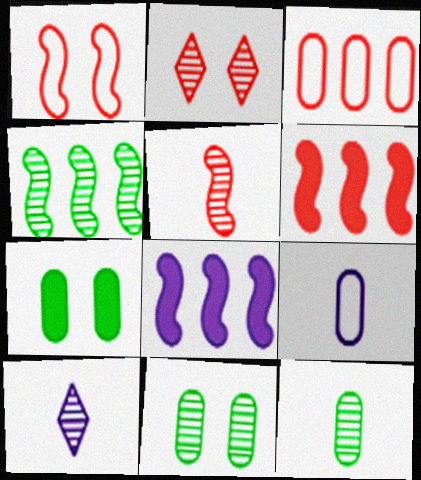[[1, 5, 6], 
[5, 10, 12]]